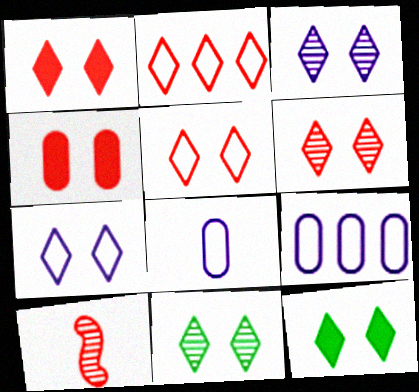[[1, 5, 6], 
[1, 7, 11], 
[2, 4, 10], 
[3, 5, 12], 
[3, 6, 11], 
[6, 7, 12], 
[9, 10, 12]]